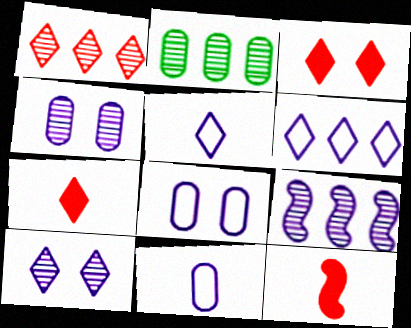[[1, 2, 9]]